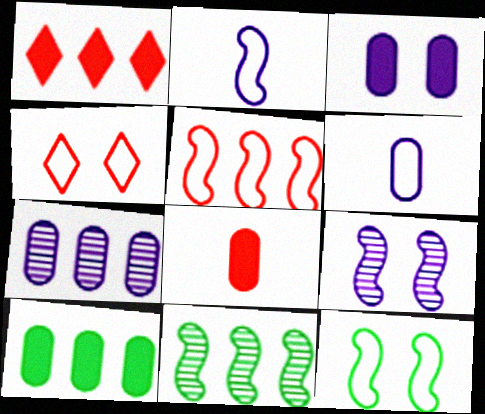[[2, 5, 12], 
[3, 6, 7], 
[3, 8, 10]]